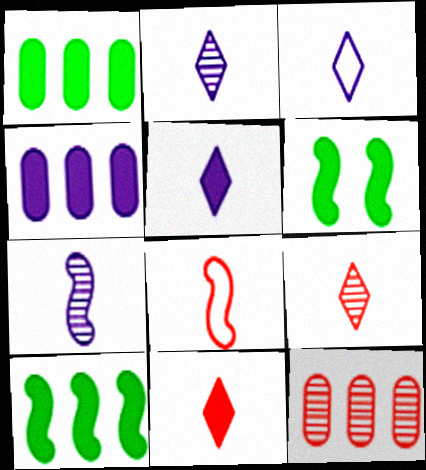[[2, 3, 5], 
[3, 6, 12], 
[4, 6, 11]]